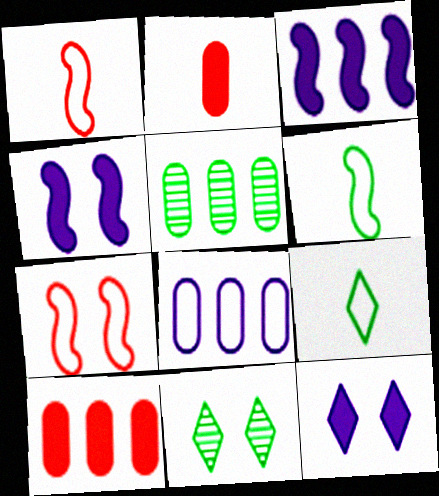[[1, 5, 12], 
[5, 8, 10], 
[7, 8, 9]]